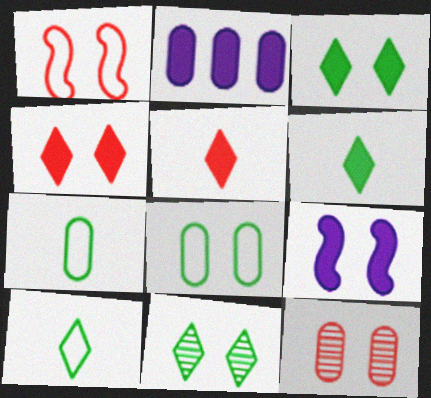[[1, 4, 12], 
[2, 7, 12]]